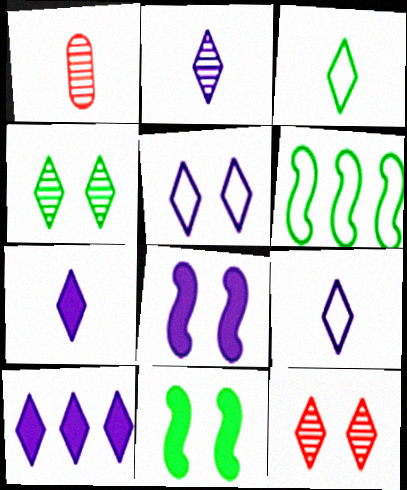[[2, 5, 10], 
[2, 7, 9], 
[3, 10, 12]]